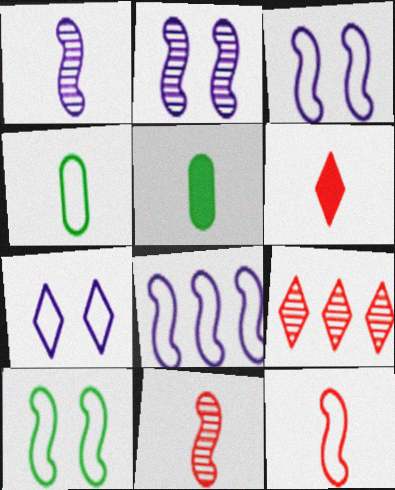[[1, 4, 6], 
[3, 5, 9], 
[8, 10, 12]]